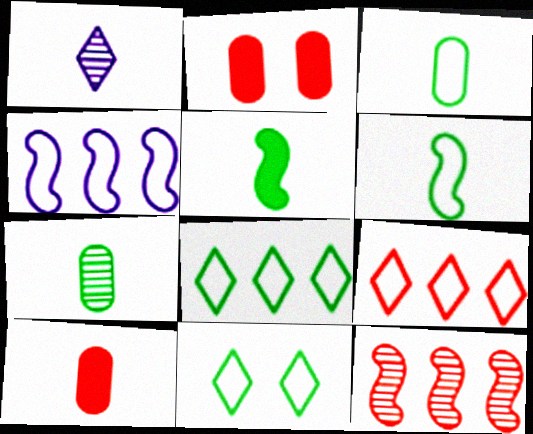[[1, 6, 10]]